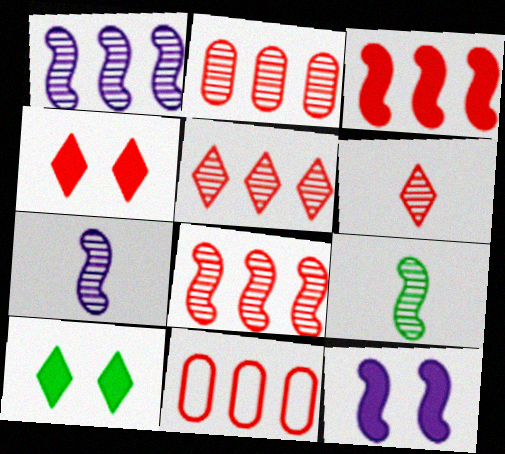[[2, 5, 8], 
[3, 5, 11], 
[7, 10, 11]]